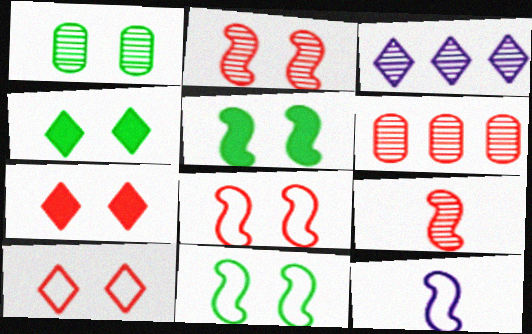[[1, 3, 9], 
[1, 4, 11], 
[4, 6, 12]]